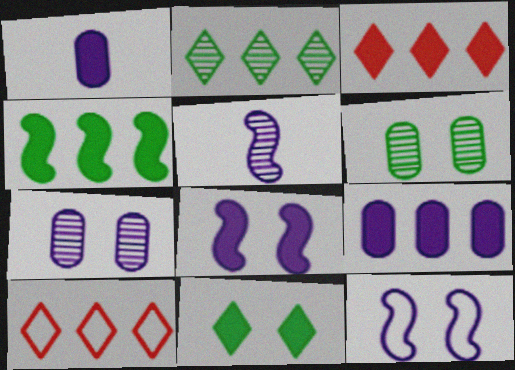[[3, 4, 9]]